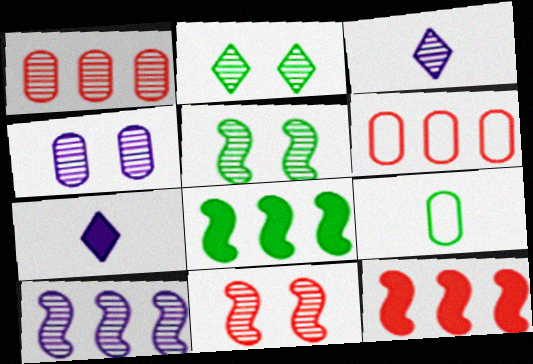[[1, 3, 5], 
[2, 4, 11], 
[2, 8, 9], 
[3, 4, 10], 
[5, 6, 7]]